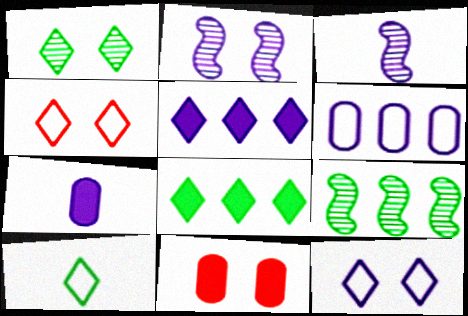[[1, 8, 10], 
[4, 7, 9]]